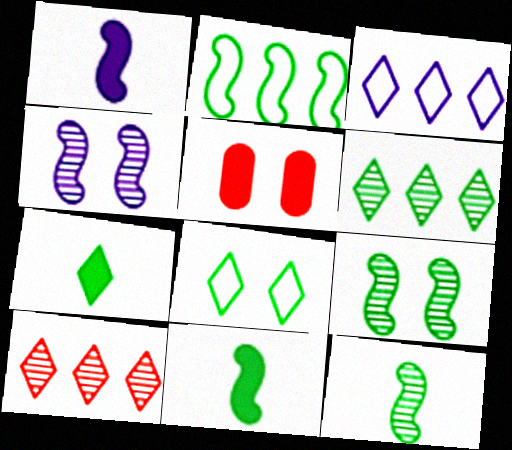[[2, 9, 11], 
[3, 5, 12], 
[4, 5, 8], 
[6, 7, 8]]